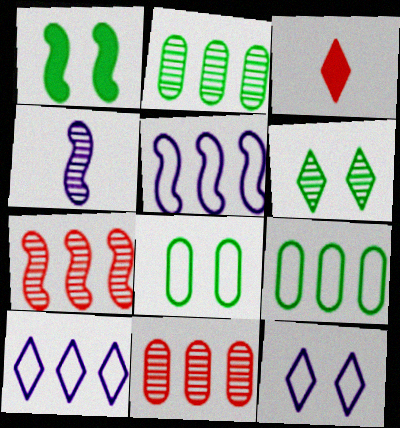[[1, 6, 8], 
[3, 6, 10], 
[4, 6, 11]]